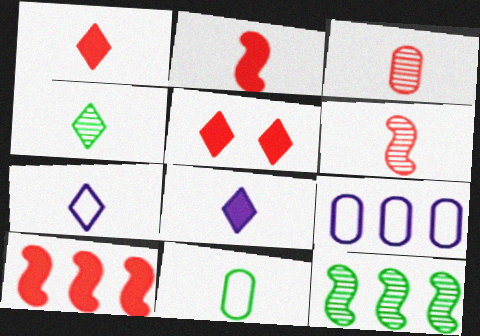[[1, 4, 7], 
[6, 8, 11]]